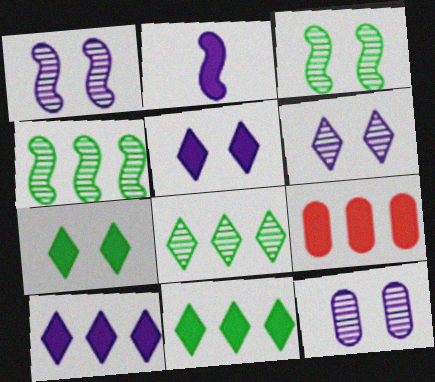[[1, 6, 12], 
[2, 7, 9]]